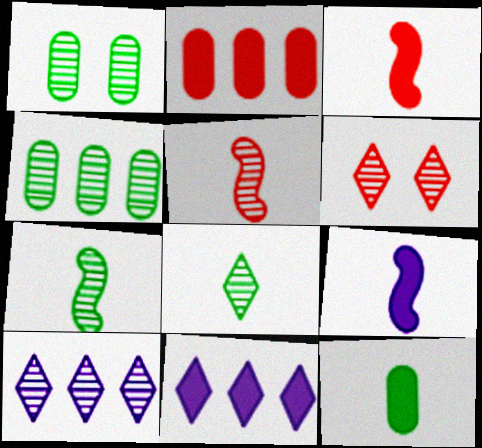[[1, 5, 10], 
[6, 8, 10]]